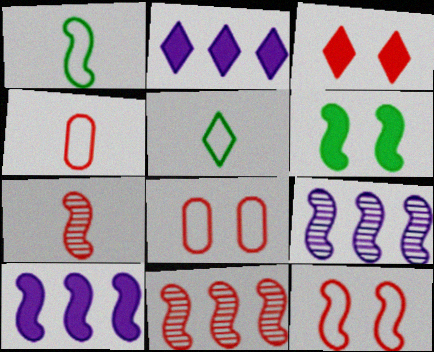[[3, 4, 11]]